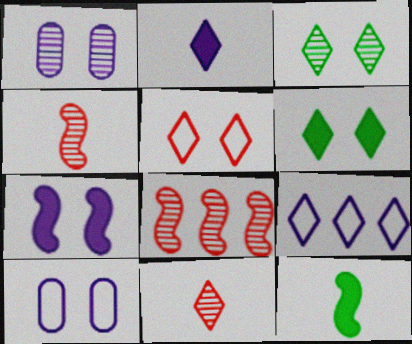[[6, 9, 11]]